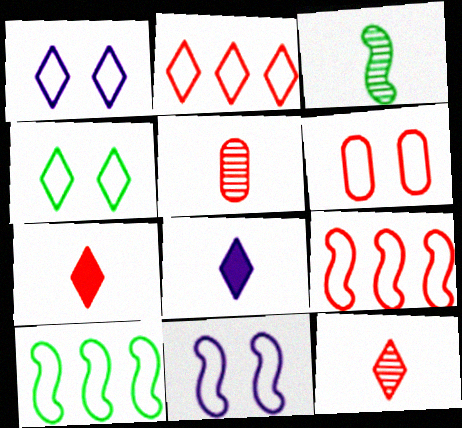[[4, 6, 11]]